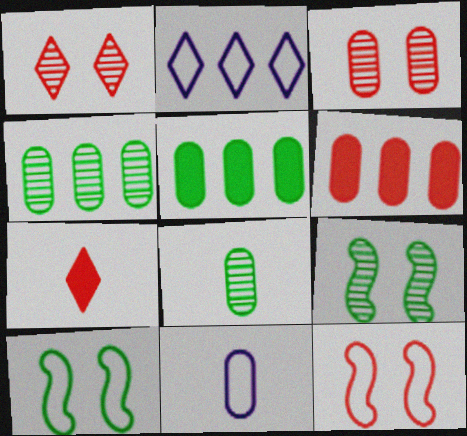[[3, 5, 11]]